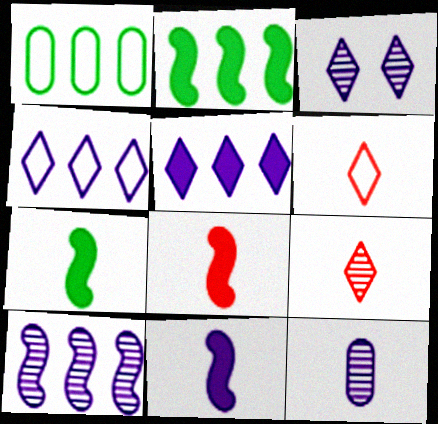[[1, 3, 8], 
[3, 10, 12], 
[6, 7, 12], 
[7, 8, 11]]